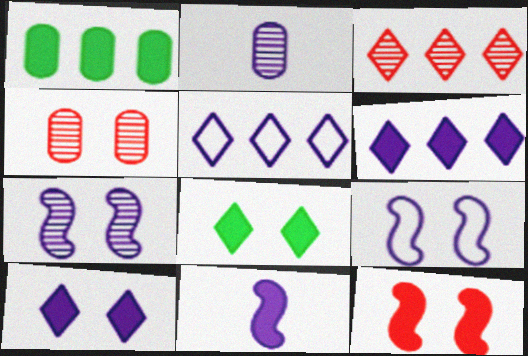[[2, 6, 9], 
[4, 8, 9]]